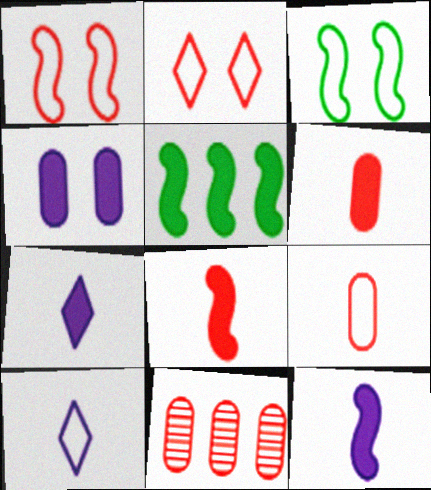[[2, 8, 11], 
[3, 7, 11]]